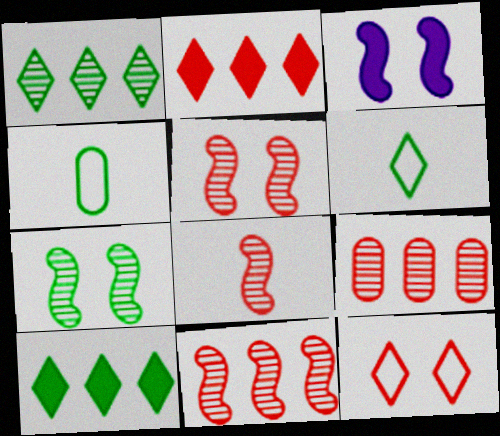[[3, 6, 9], 
[4, 7, 10], 
[5, 8, 11]]